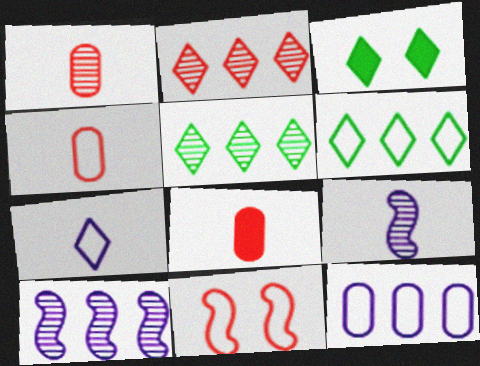[[1, 4, 8], 
[2, 3, 7], 
[2, 8, 11], 
[3, 4, 10]]